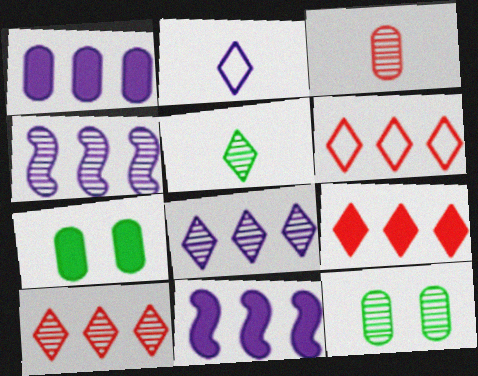[[6, 9, 10]]